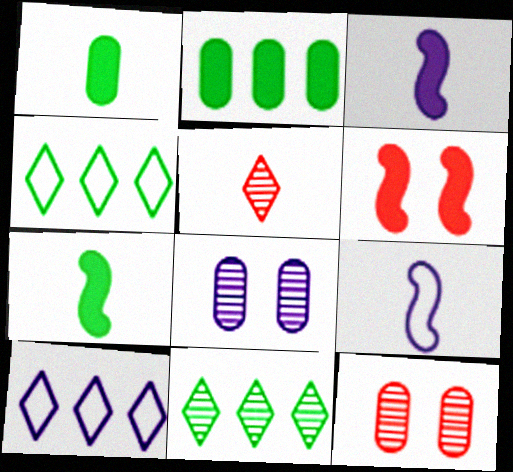[[1, 5, 9], 
[3, 4, 12], 
[3, 8, 10], 
[7, 10, 12]]